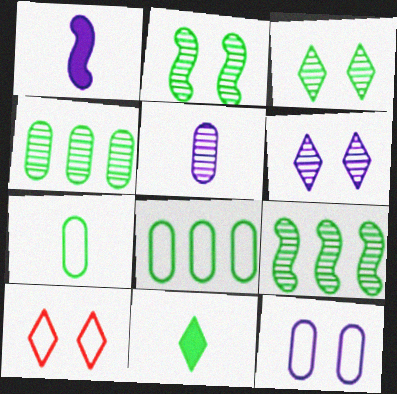[[1, 4, 10], 
[2, 8, 11]]